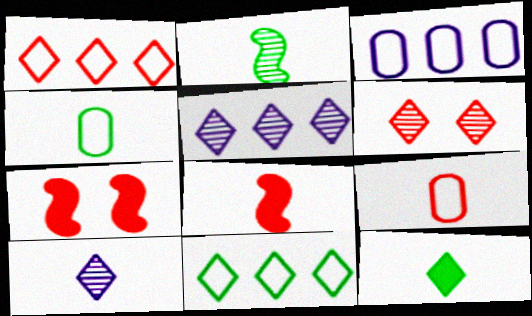[[2, 4, 12], 
[4, 5, 7], 
[4, 8, 10]]